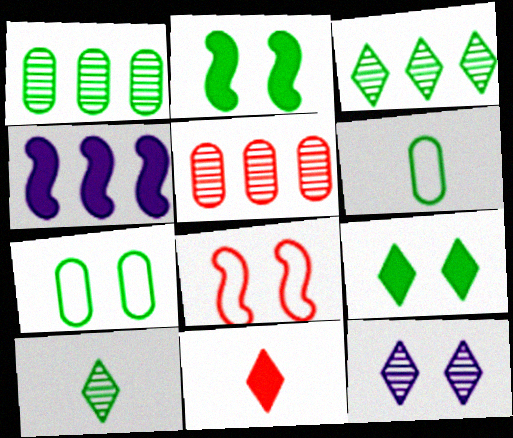[[2, 3, 6], 
[5, 8, 11]]